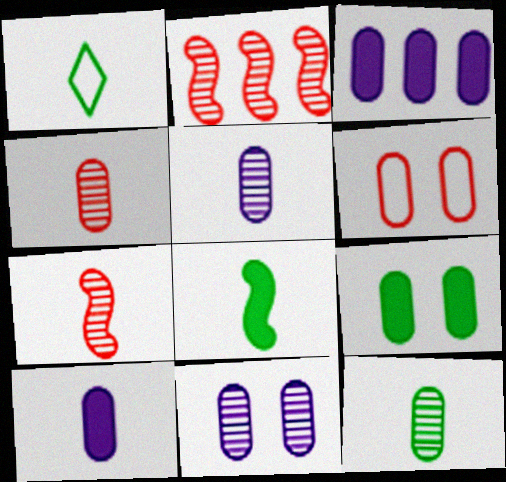[[1, 7, 10], 
[1, 8, 12], 
[3, 6, 12], 
[4, 5, 12], 
[6, 9, 11]]